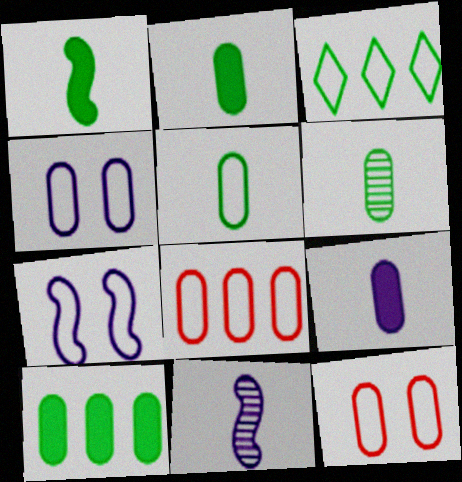[[2, 5, 6], 
[4, 5, 8]]